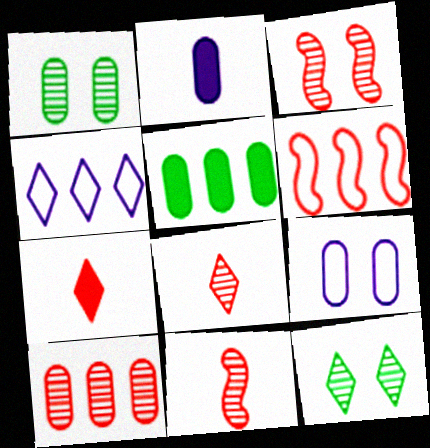[[2, 6, 12], 
[3, 8, 10], 
[4, 7, 12]]